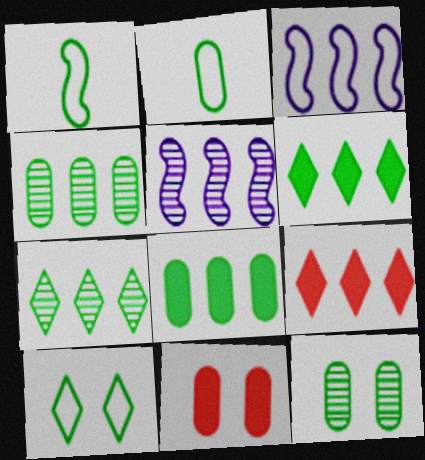[[1, 6, 12], 
[2, 8, 12], 
[3, 4, 9]]